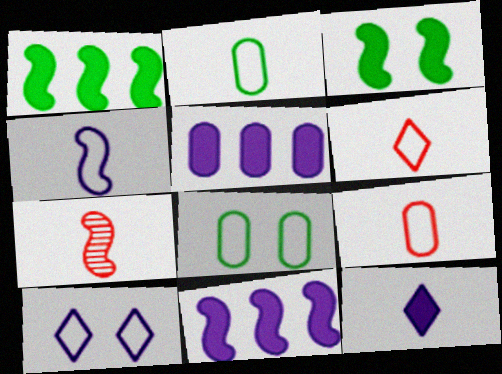[[2, 4, 6], 
[2, 7, 12]]